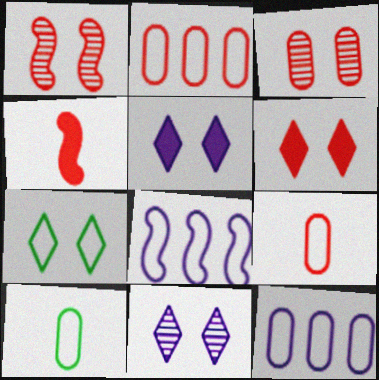[[6, 7, 11], 
[7, 8, 9]]